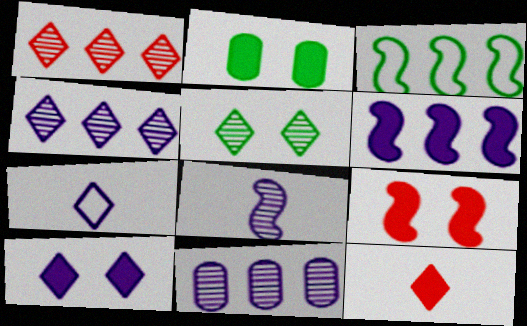[[2, 6, 12], 
[2, 9, 10], 
[3, 8, 9], 
[4, 7, 10]]